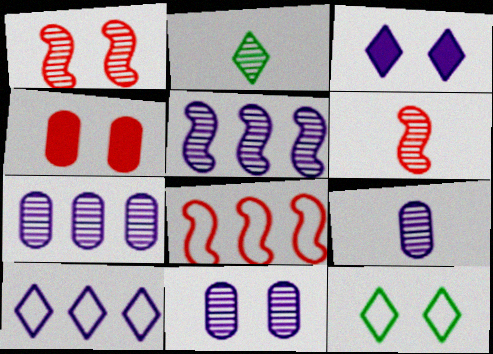[[1, 2, 7], 
[2, 6, 9], 
[7, 9, 11]]